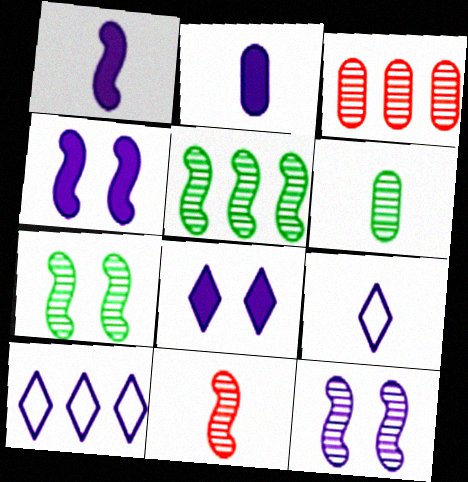[[2, 10, 12], 
[5, 11, 12]]